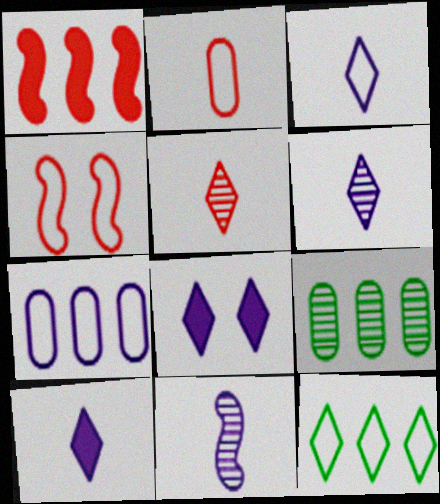[[3, 6, 10], 
[4, 9, 10], 
[5, 8, 12], 
[7, 8, 11]]